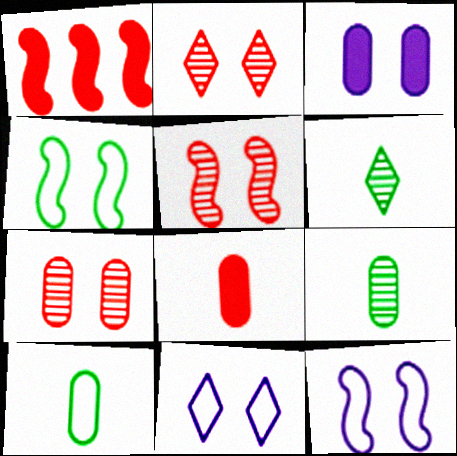[[1, 9, 11], 
[2, 3, 4], 
[2, 5, 7]]